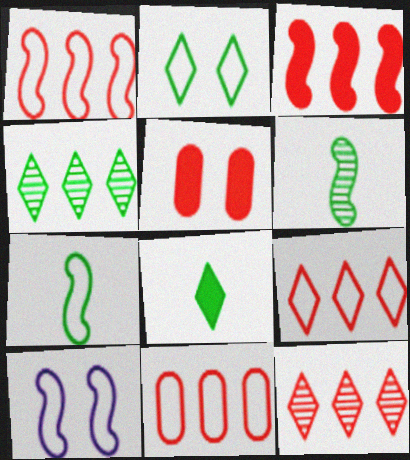[[1, 7, 10], 
[1, 9, 11], 
[2, 4, 8], 
[3, 6, 10], 
[3, 11, 12]]